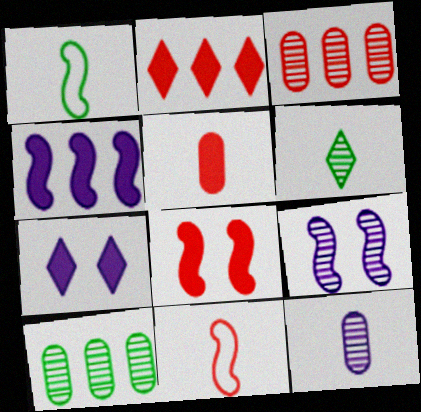[[1, 3, 7], 
[2, 5, 8], 
[3, 6, 9], 
[7, 10, 11]]